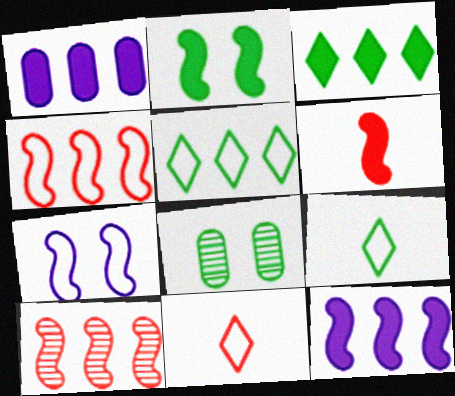[[1, 5, 10], 
[2, 6, 12], 
[8, 11, 12]]